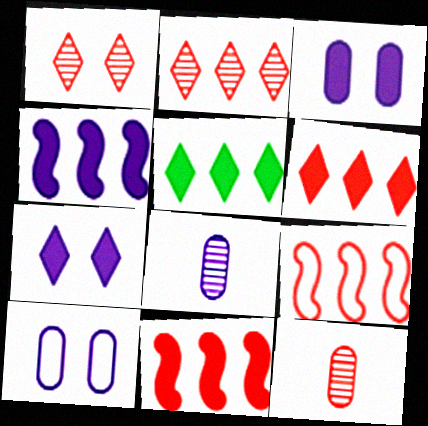[]